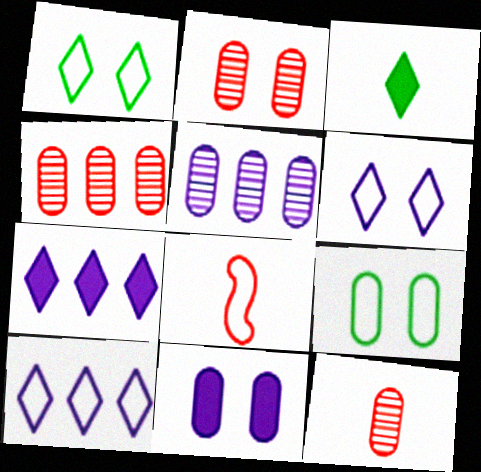[[2, 4, 12], 
[2, 9, 11], 
[8, 9, 10]]